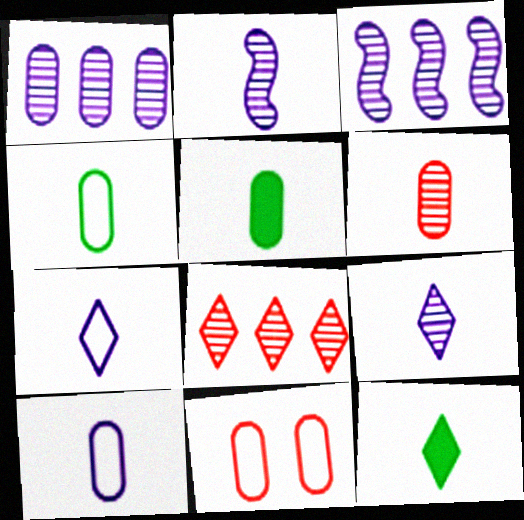[[1, 5, 11], 
[3, 11, 12], 
[5, 6, 10]]